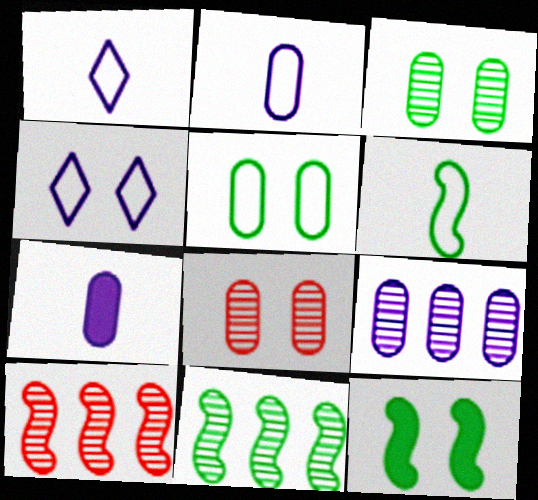[[4, 8, 12], 
[6, 11, 12]]